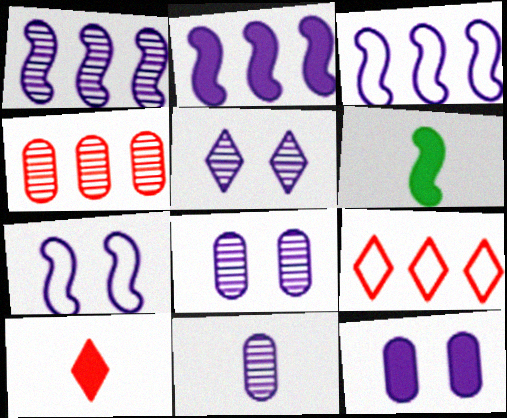[[1, 2, 3], 
[1, 5, 11], 
[5, 7, 12], 
[6, 8, 9]]